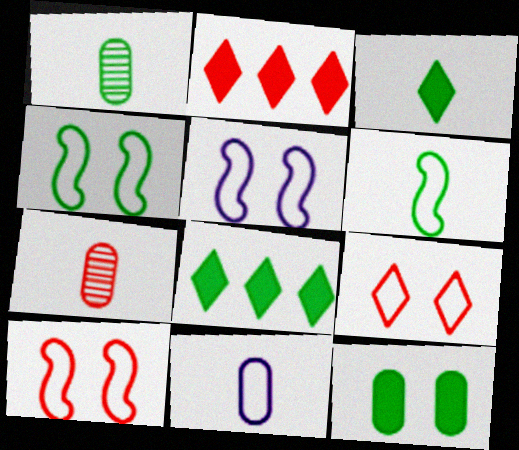[[1, 2, 5], 
[1, 3, 6], 
[1, 4, 8], 
[2, 7, 10], 
[4, 5, 10], 
[5, 7, 8]]